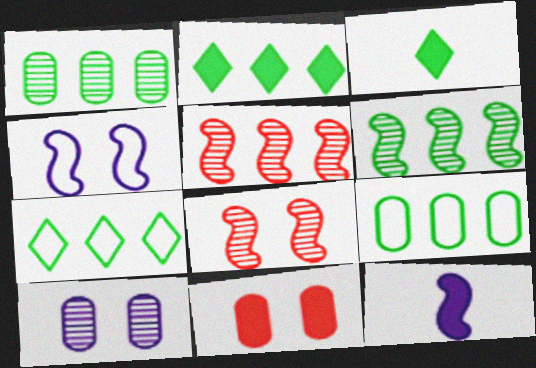[[2, 6, 9], 
[2, 11, 12]]